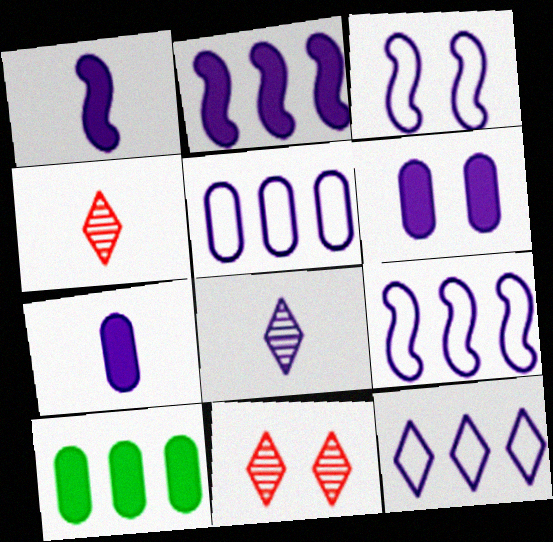[[3, 4, 10], 
[5, 9, 12], 
[6, 8, 9]]